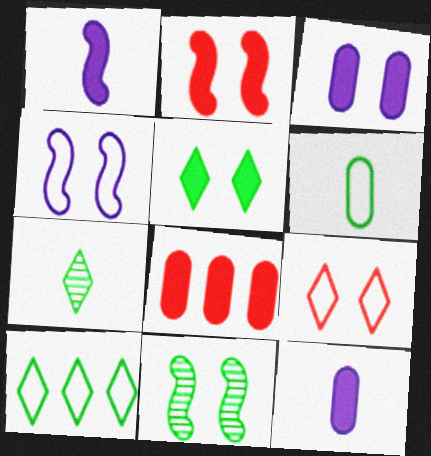[[1, 5, 8], 
[2, 3, 5], 
[2, 4, 11], 
[3, 9, 11], 
[4, 7, 8], 
[5, 7, 10]]